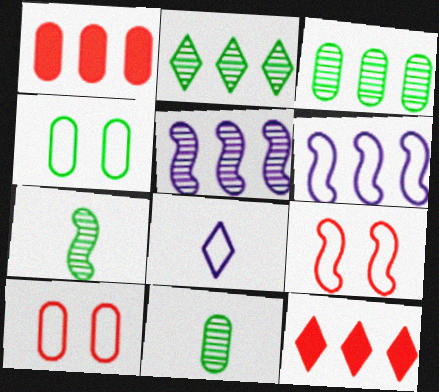[[1, 2, 6], 
[3, 6, 12]]